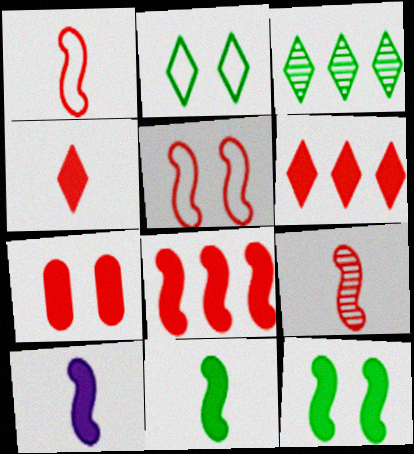[[4, 7, 8], 
[5, 8, 9], 
[8, 10, 12]]